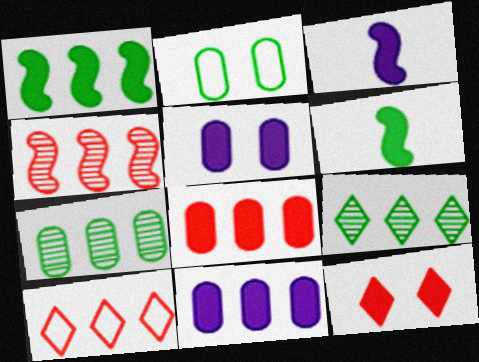[[2, 6, 9], 
[4, 8, 10], 
[6, 11, 12]]